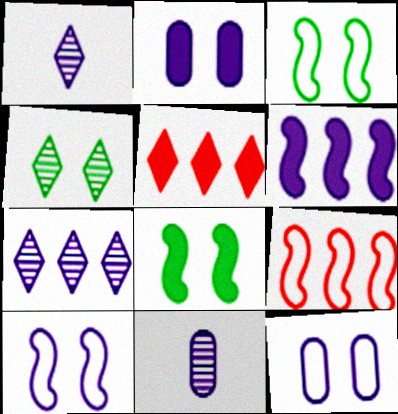[[1, 6, 12], 
[3, 5, 11]]